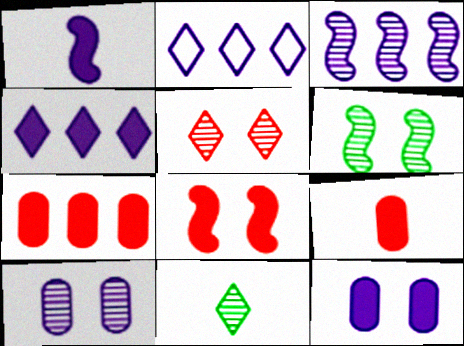[[1, 2, 10], 
[1, 4, 12], 
[2, 6, 9], 
[5, 6, 10]]